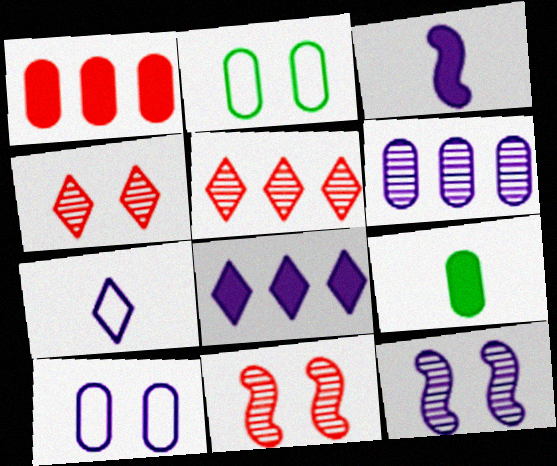[[2, 3, 5]]